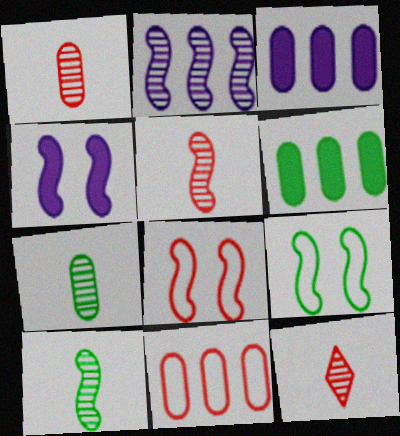[[1, 5, 12], 
[3, 9, 12]]